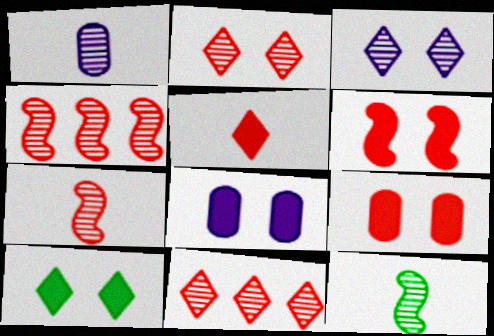[[6, 8, 10]]